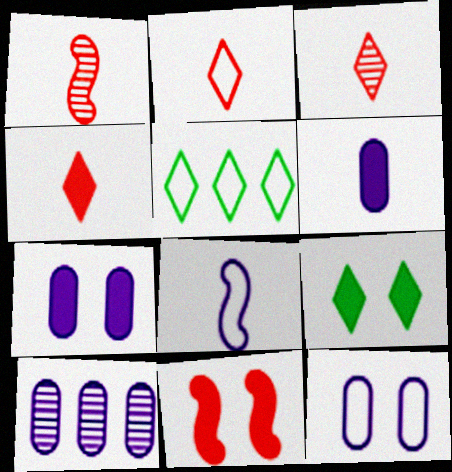[[1, 5, 7], 
[2, 3, 4], 
[6, 10, 12], 
[7, 9, 11]]